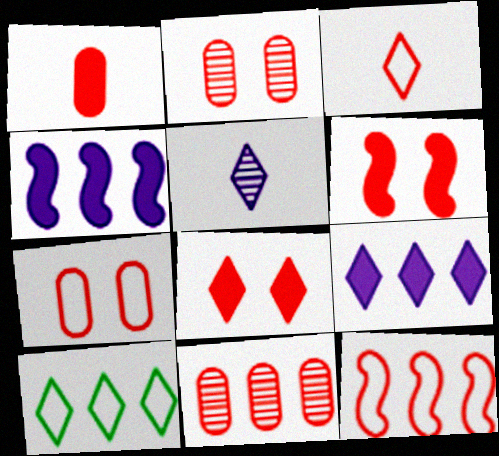[[1, 7, 11], 
[3, 6, 11], 
[3, 7, 12], 
[4, 10, 11], 
[5, 8, 10]]